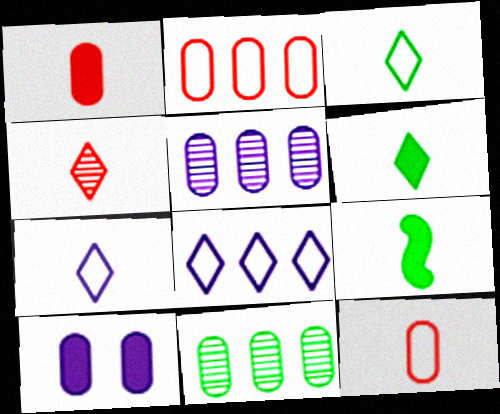[[4, 6, 7], 
[10, 11, 12]]